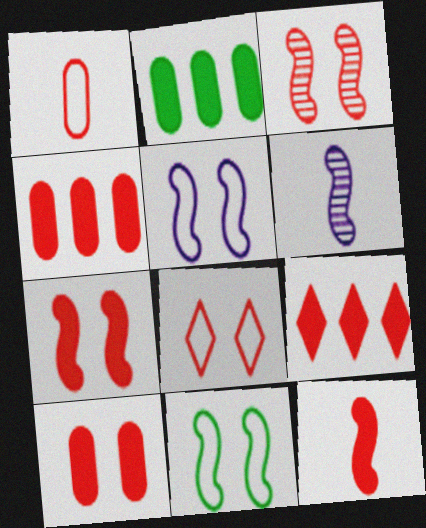[[1, 3, 9], 
[2, 6, 8], 
[3, 8, 10], 
[9, 10, 12]]